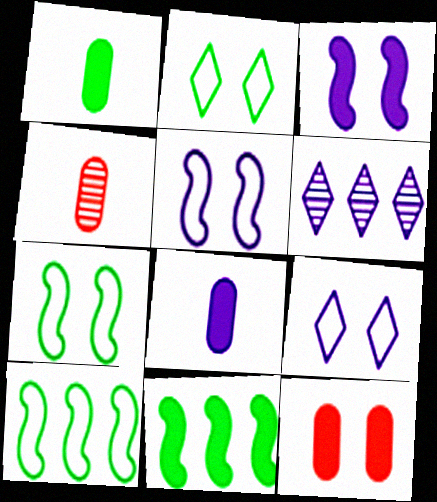[[4, 9, 11], 
[5, 6, 8]]